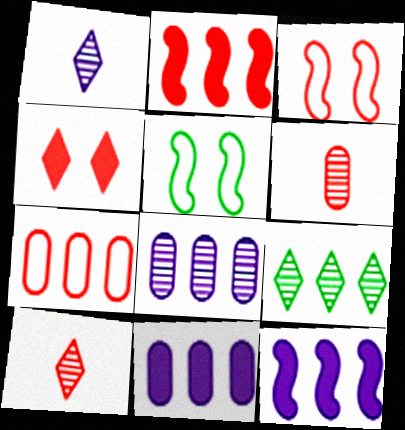[[5, 10, 11], 
[7, 9, 12]]